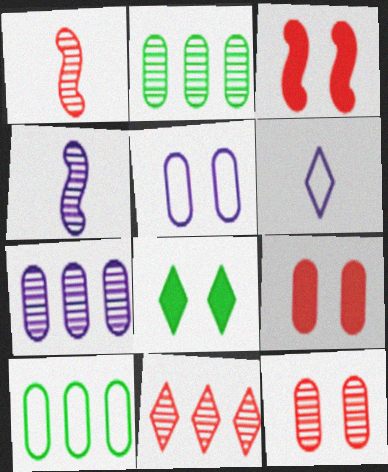[[1, 11, 12], 
[2, 3, 6], 
[6, 8, 11]]